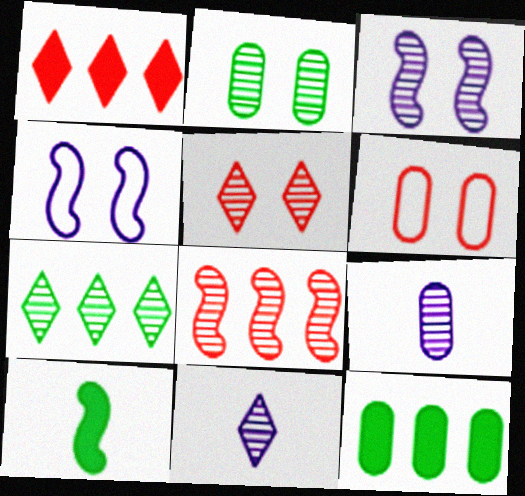[[2, 3, 5], 
[2, 8, 11], 
[4, 8, 10], 
[5, 7, 11], 
[6, 9, 12]]